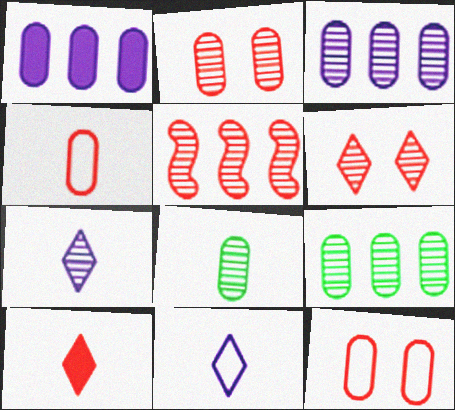[[1, 8, 12], 
[2, 3, 8], 
[5, 10, 12]]